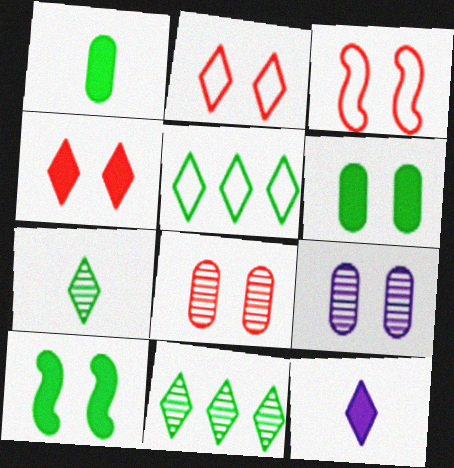[[2, 9, 10], 
[2, 11, 12], 
[3, 4, 8]]